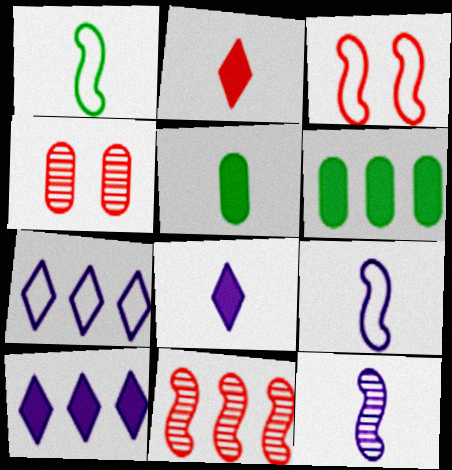[[1, 4, 10], 
[6, 7, 11]]